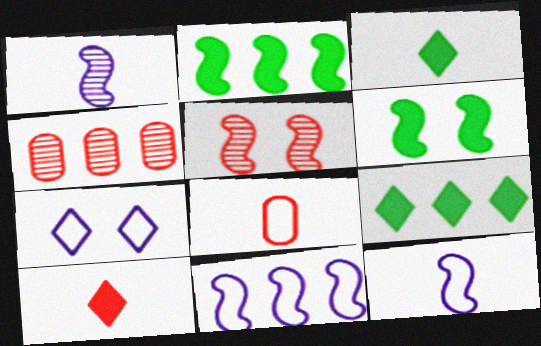[[1, 3, 8], 
[2, 5, 12], 
[4, 9, 11]]